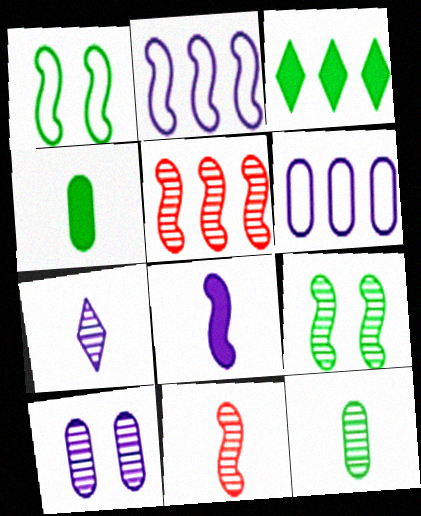[[1, 3, 12], 
[1, 5, 8], 
[3, 5, 6], 
[7, 11, 12]]